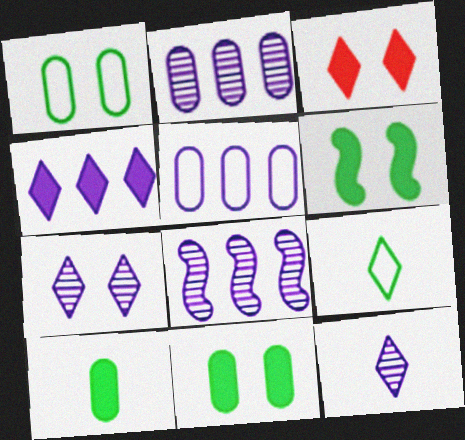[[4, 5, 8]]